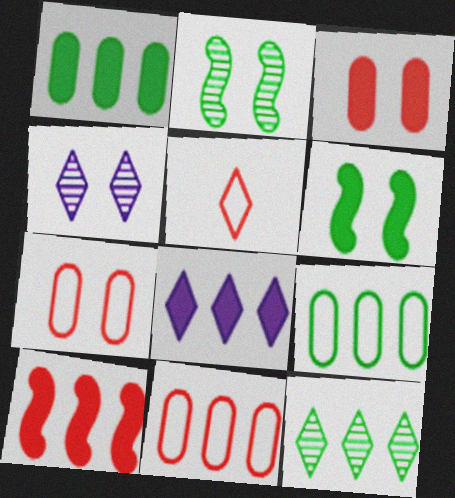[[1, 8, 10], 
[4, 6, 7]]